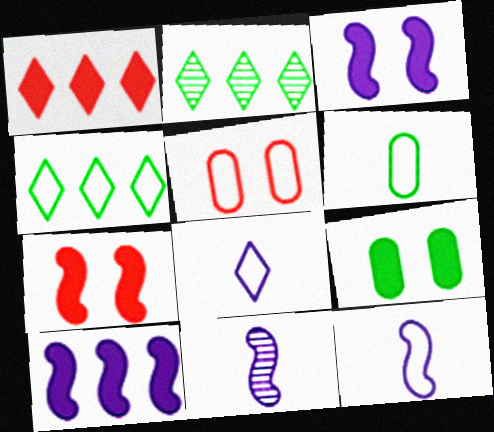[[4, 5, 12]]